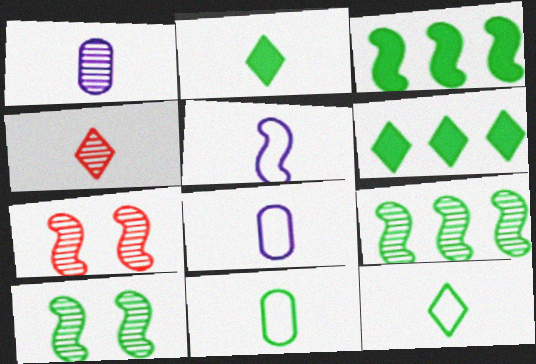[[3, 5, 7], 
[6, 7, 8], 
[6, 10, 11]]